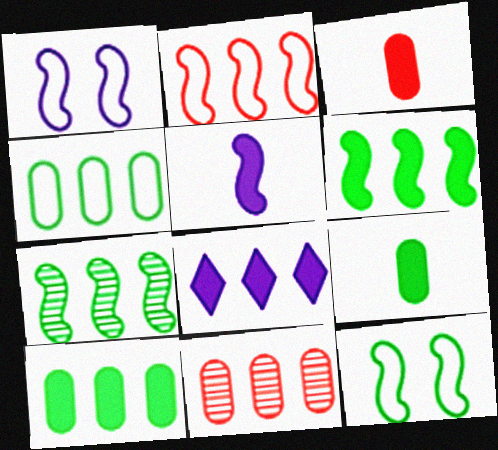[]